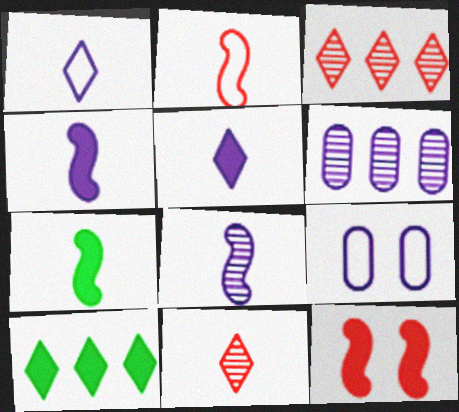[[2, 7, 8], 
[3, 7, 9]]